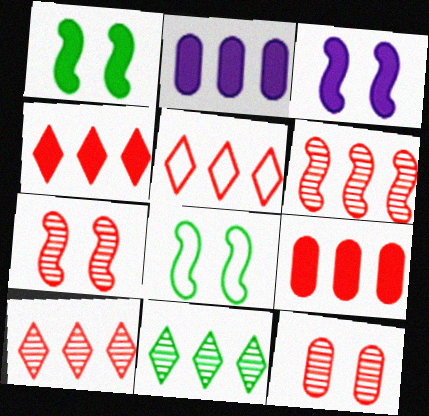[[3, 7, 8], 
[4, 5, 10], 
[5, 6, 9]]